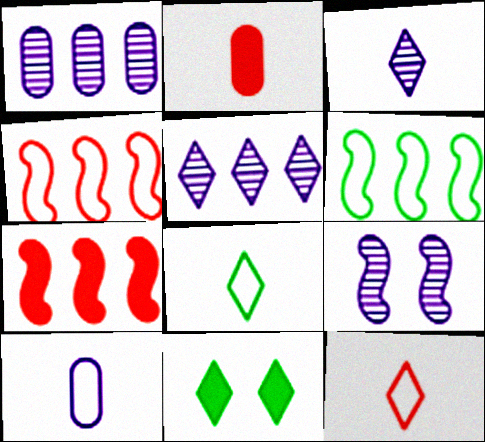[[1, 3, 9], 
[5, 11, 12]]